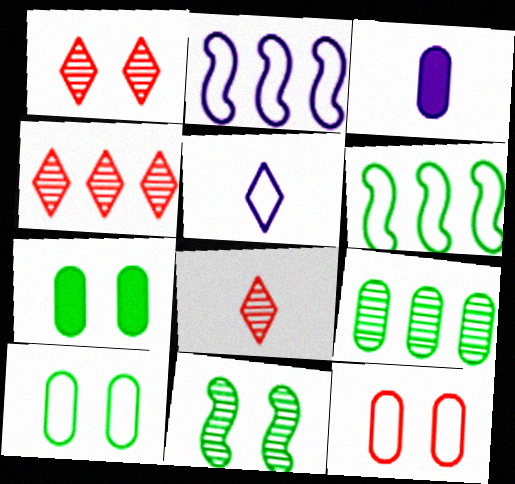[[1, 3, 6], 
[1, 4, 8], 
[2, 7, 8], 
[3, 9, 12], 
[5, 6, 12]]